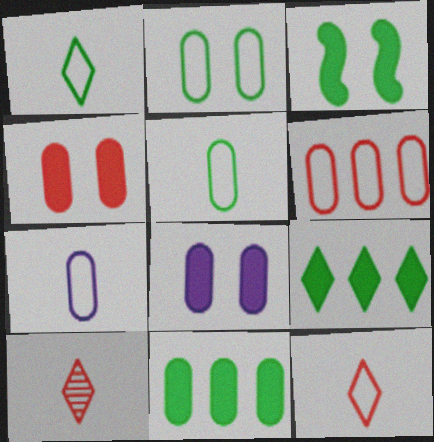[[2, 6, 7]]